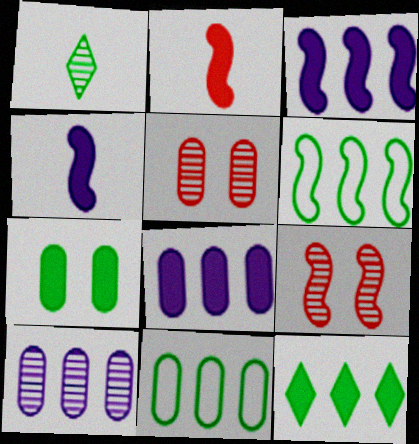[[1, 6, 7], 
[1, 9, 10], 
[4, 6, 9]]